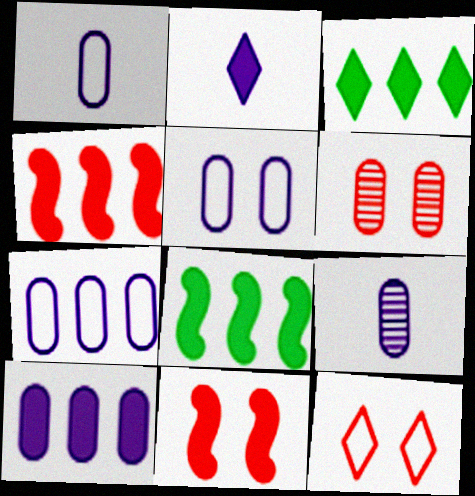[[1, 5, 7], 
[3, 4, 10], 
[5, 9, 10], 
[6, 11, 12], 
[8, 9, 12]]